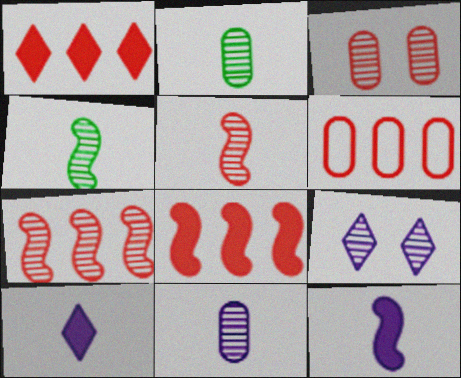[[1, 6, 7], 
[2, 7, 9]]